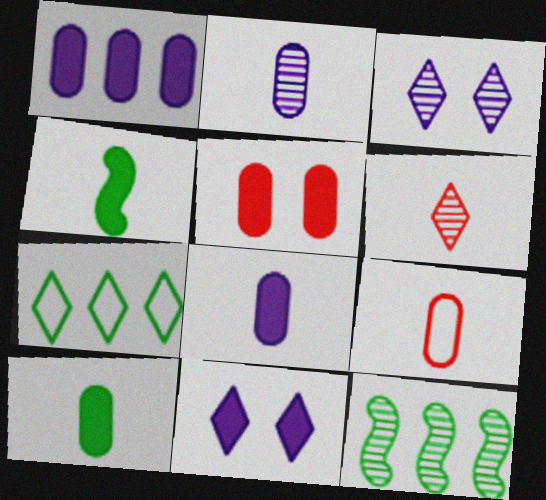[[1, 5, 10], 
[2, 9, 10], 
[6, 7, 11], 
[9, 11, 12]]